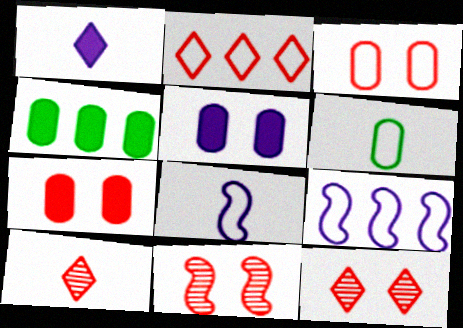[[4, 8, 12]]